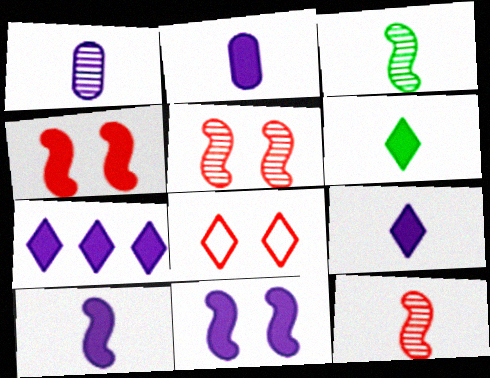[[2, 7, 11], 
[2, 9, 10]]